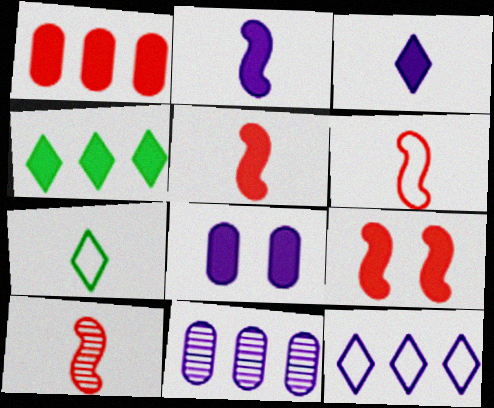[[4, 5, 8], 
[5, 6, 10], 
[7, 9, 11]]